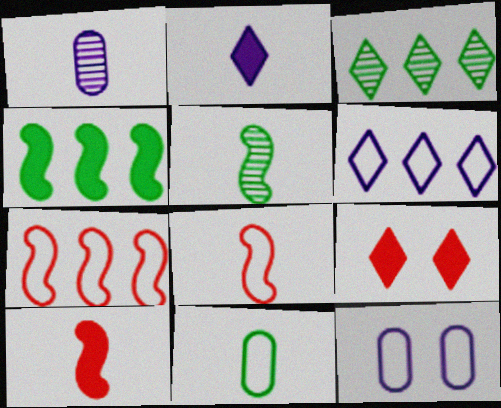[[3, 10, 12]]